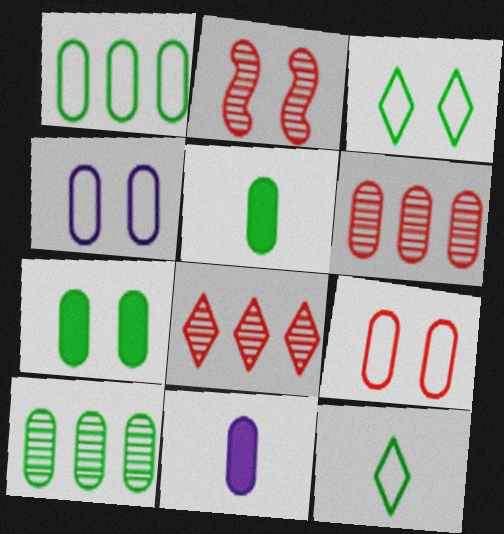[[4, 5, 6], 
[9, 10, 11]]